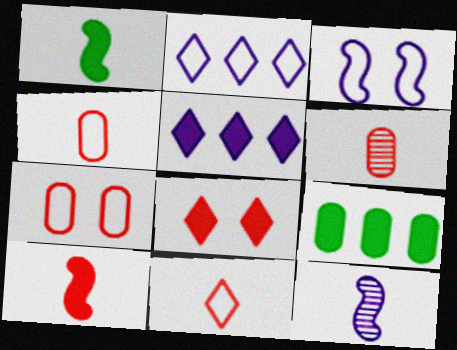[[6, 10, 11]]